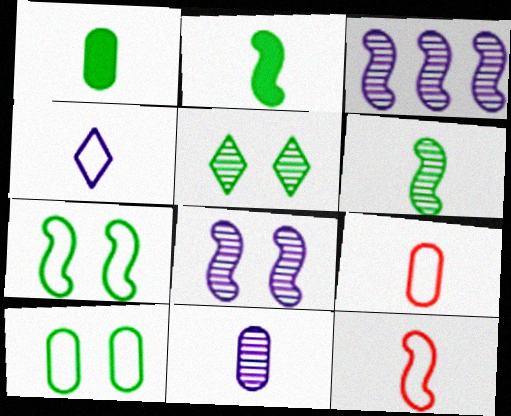[[1, 9, 11]]